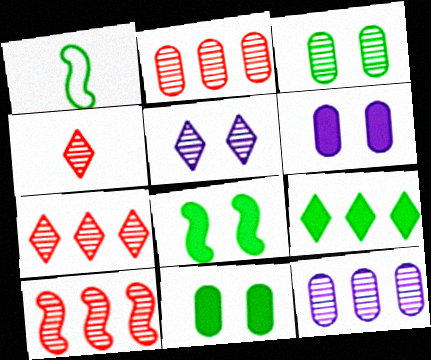[[1, 3, 9], 
[1, 6, 7], 
[2, 7, 10]]